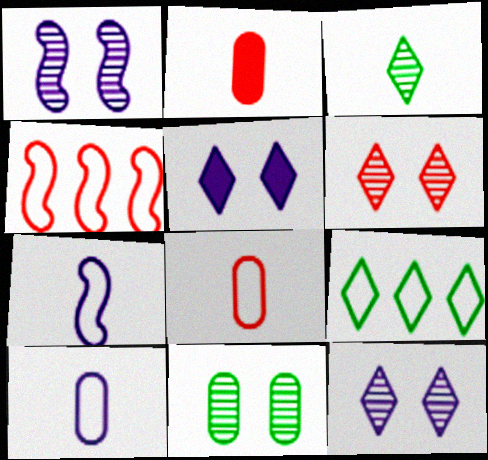[[1, 2, 9], 
[1, 6, 11], 
[2, 3, 7], 
[2, 4, 6]]